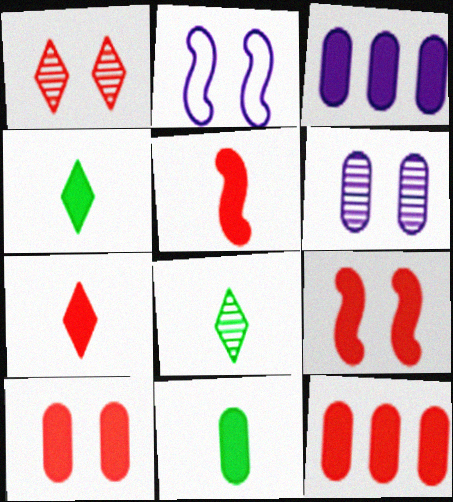[[2, 8, 12], 
[3, 4, 9], 
[3, 10, 11], 
[7, 9, 12]]